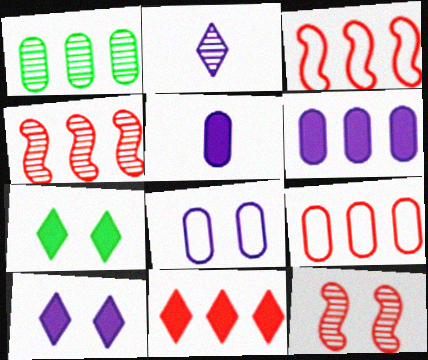[[1, 2, 12], 
[1, 6, 9], 
[4, 9, 11], 
[7, 8, 12]]